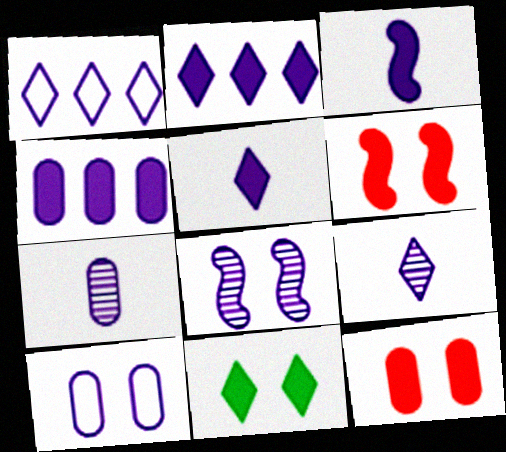[[4, 7, 10]]